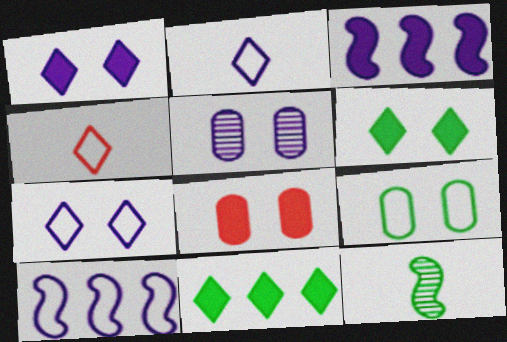[[2, 3, 5], 
[4, 9, 10], 
[5, 8, 9], 
[9, 11, 12]]